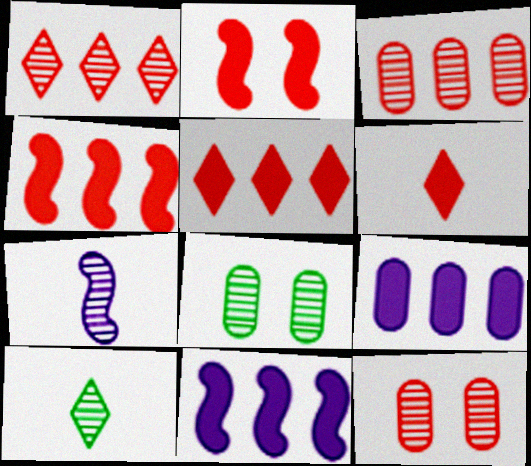[[1, 7, 8]]